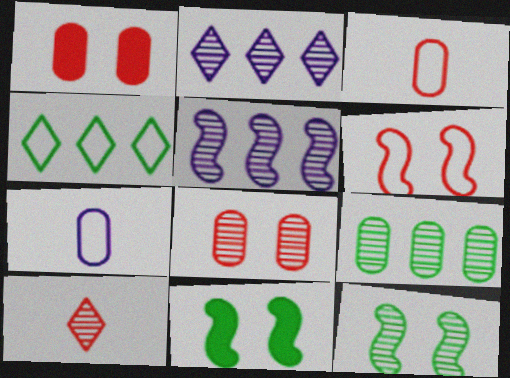[[1, 7, 9], 
[2, 3, 11], 
[4, 6, 7]]